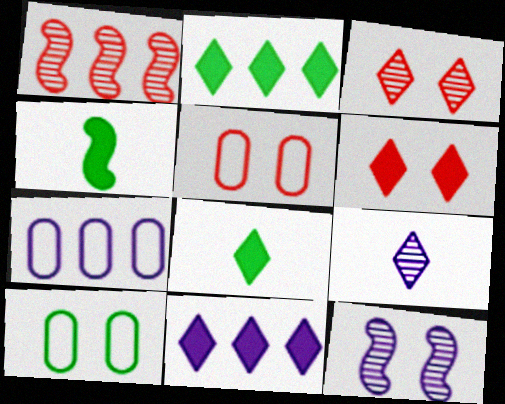[[1, 2, 7], 
[3, 4, 7], 
[6, 8, 11], 
[6, 10, 12]]